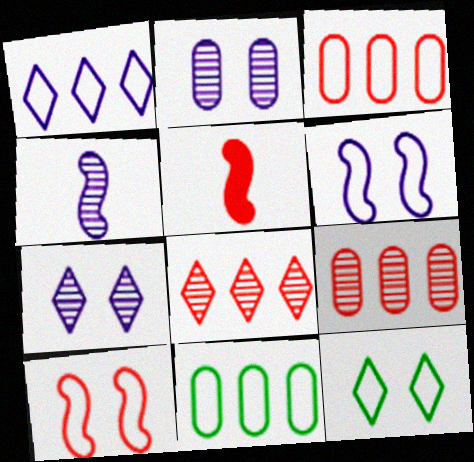[[5, 7, 11]]